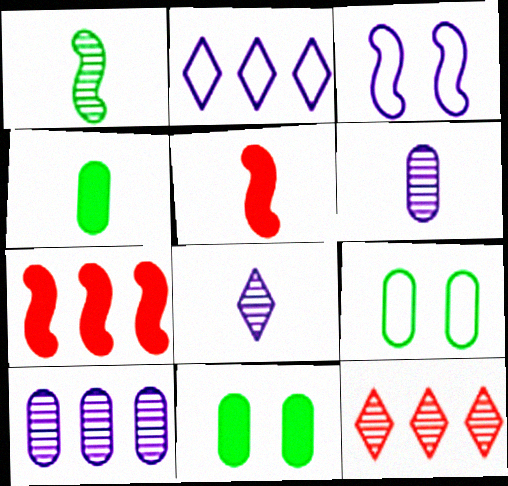[[1, 3, 7], 
[3, 4, 12], 
[7, 8, 9]]